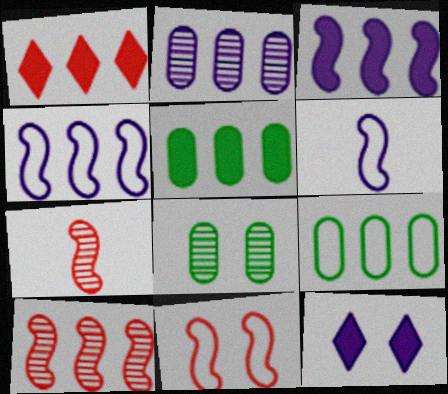[[1, 3, 5], 
[1, 6, 8], 
[2, 6, 12], 
[7, 9, 12], 
[8, 11, 12]]